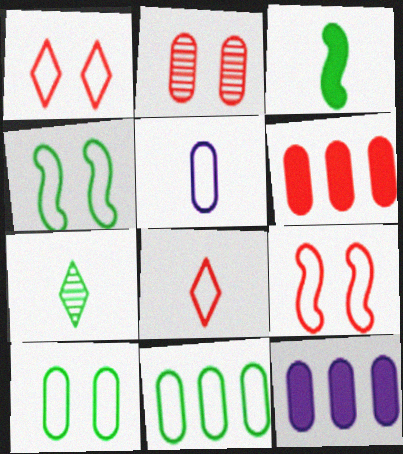[[7, 9, 12]]